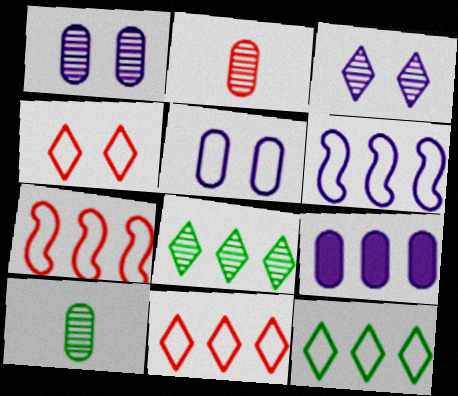[[7, 8, 9]]